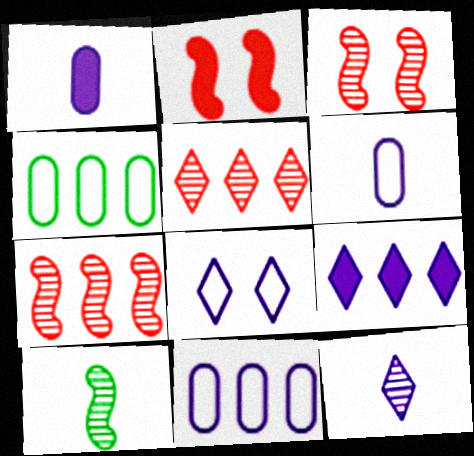[[2, 4, 12], 
[4, 7, 9], 
[8, 9, 12]]